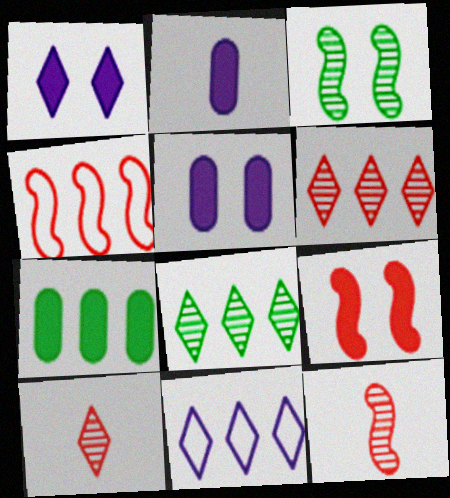[[4, 9, 12]]